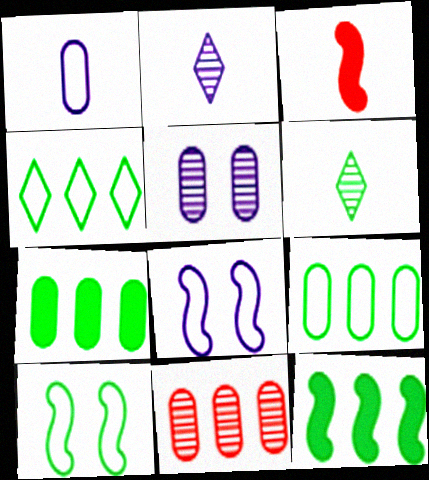[[1, 3, 6], 
[3, 4, 5], 
[6, 7, 10]]